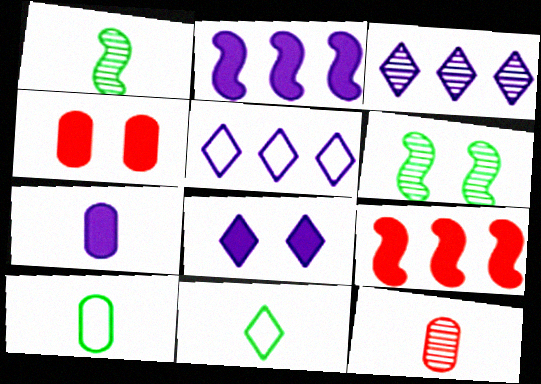[[1, 4, 5], 
[2, 7, 8], 
[3, 6, 12], 
[7, 10, 12]]